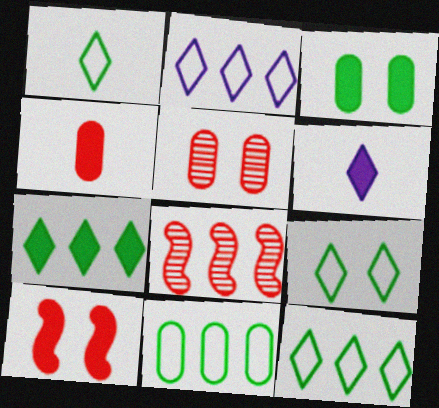[[1, 9, 12]]